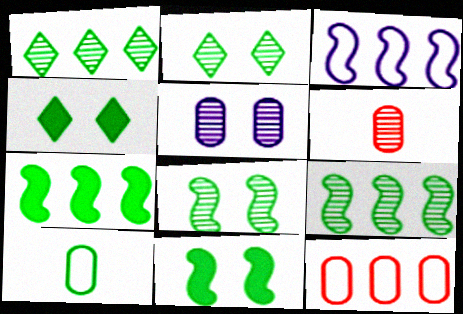[[1, 10, 11], 
[2, 7, 10], 
[3, 4, 6], 
[4, 9, 10]]